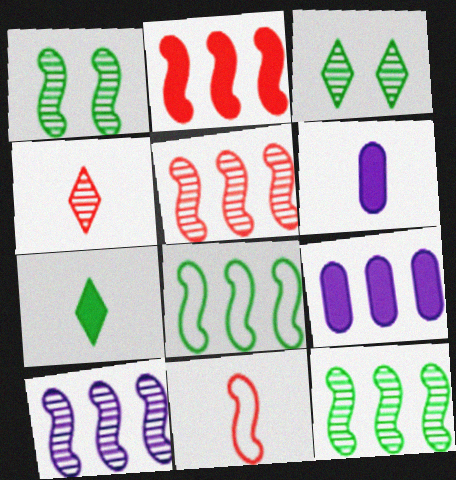[[2, 8, 10], 
[3, 9, 11], 
[5, 10, 12]]